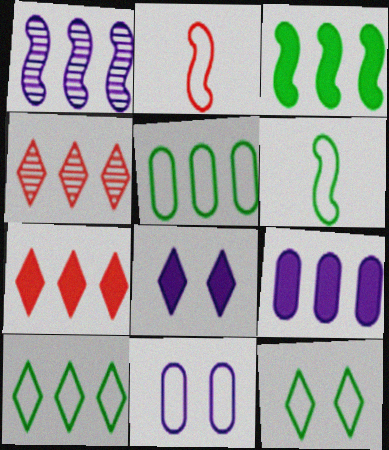[[1, 5, 7], 
[2, 10, 11], 
[3, 7, 9], 
[5, 6, 12]]